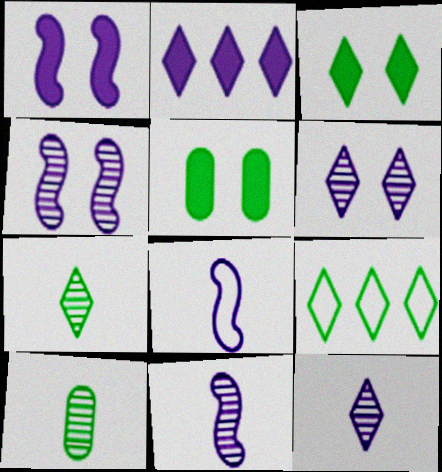[[3, 7, 9]]